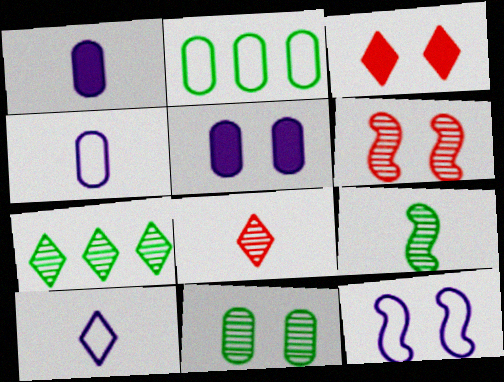[[3, 7, 10], 
[3, 11, 12], 
[7, 9, 11]]